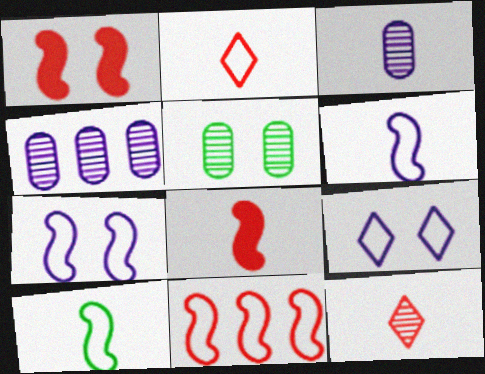[[1, 5, 9], 
[7, 10, 11]]